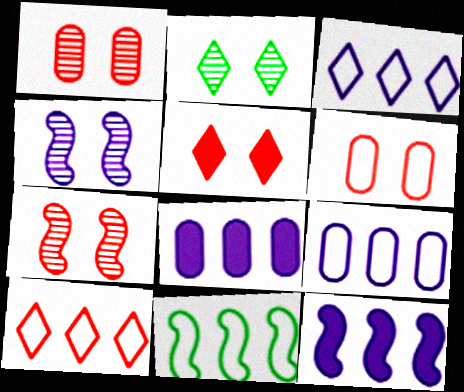[[1, 2, 4], 
[5, 6, 7], 
[9, 10, 11]]